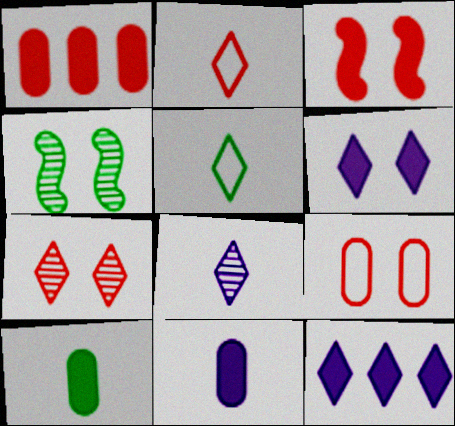[[3, 7, 9], 
[3, 10, 12], 
[4, 6, 9], 
[5, 7, 12]]